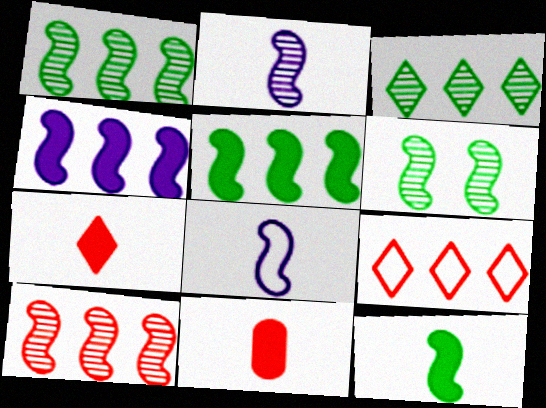[[2, 6, 10]]